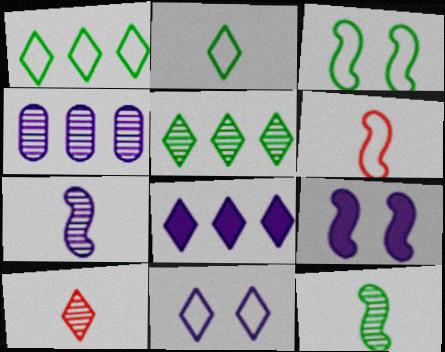[]